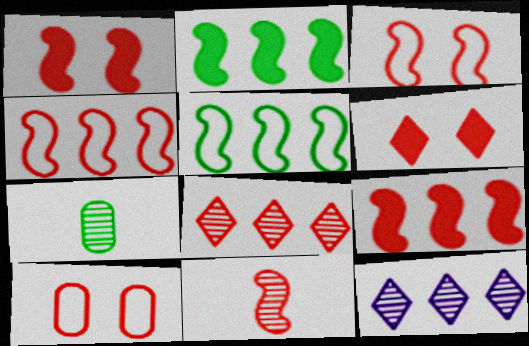[[1, 4, 11], 
[3, 9, 11]]